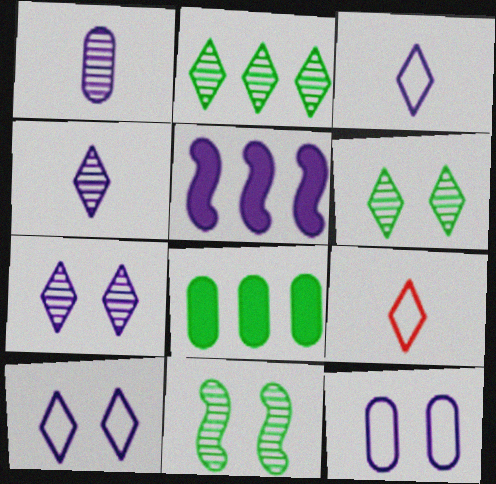[[1, 5, 10], 
[4, 5, 12]]